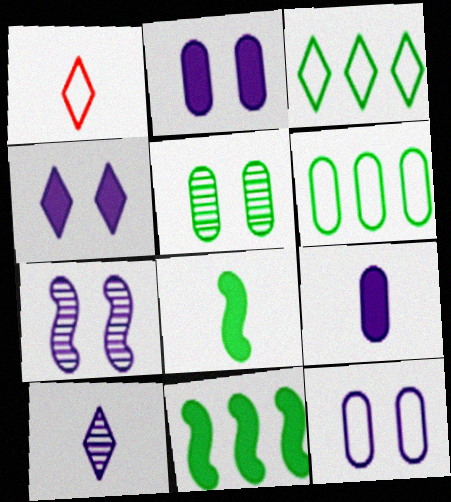[[3, 5, 8], 
[4, 7, 12]]